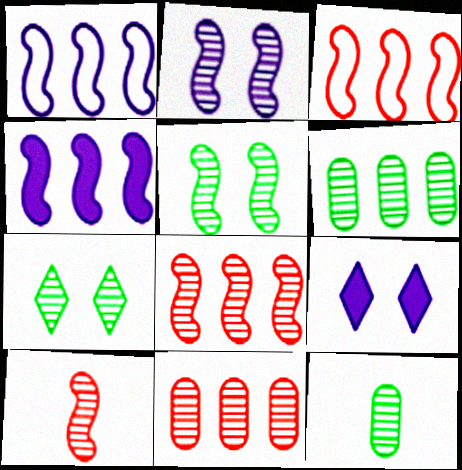[[3, 9, 12]]